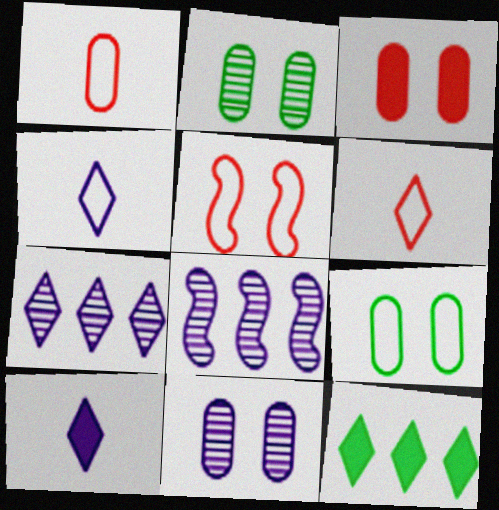[[3, 9, 11]]